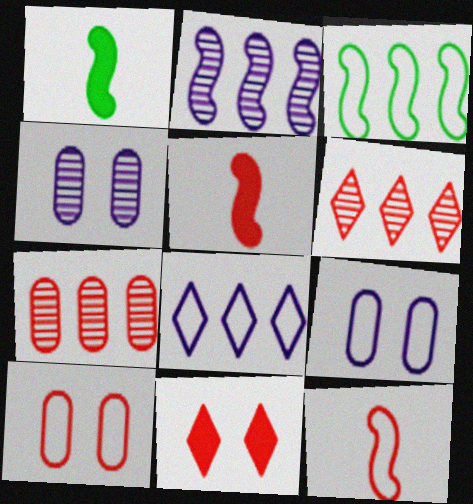[[1, 6, 9], 
[5, 6, 10], 
[7, 11, 12]]